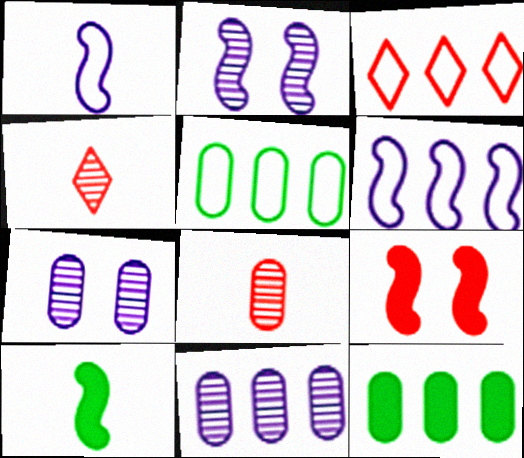[[3, 5, 6], 
[3, 7, 10], 
[3, 8, 9]]